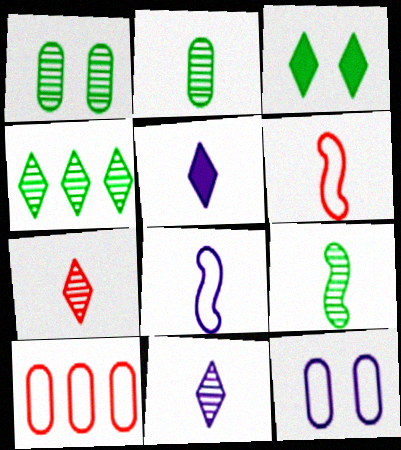[[1, 4, 9], 
[2, 5, 6]]